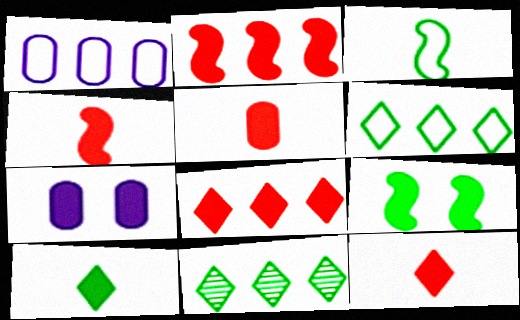[[1, 2, 11], 
[2, 7, 10], 
[4, 5, 12]]